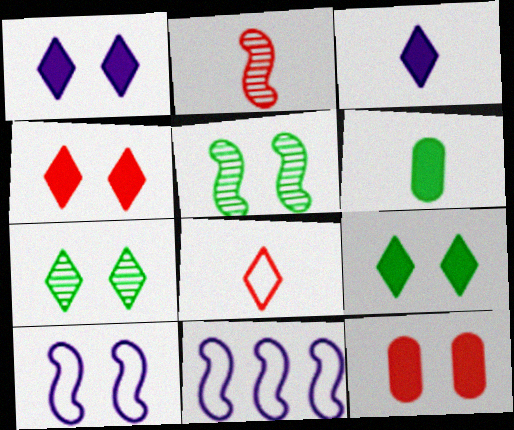[[1, 4, 9], 
[7, 10, 12]]